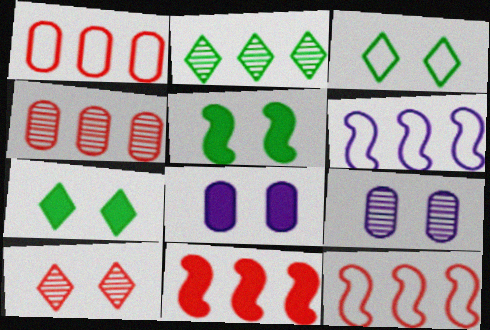[]